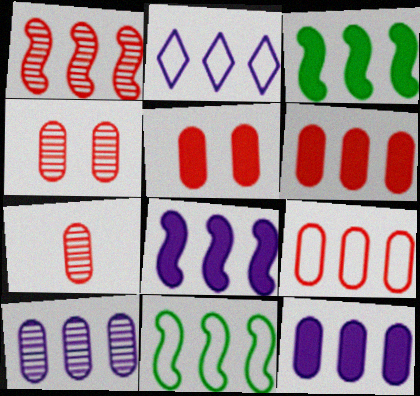[[1, 8, 11], 
[2, 8, 10], 
[2, 9, 11], 
[5, 7, 9]]